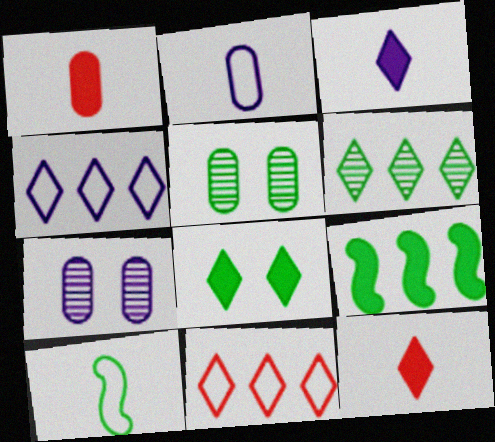[]